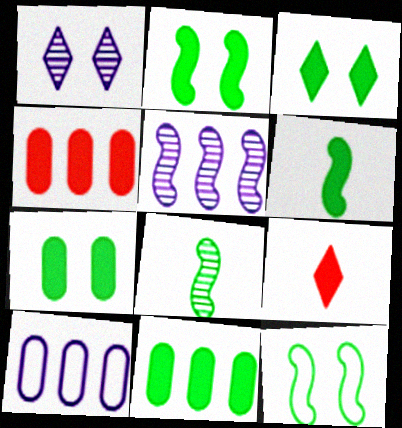[[2, 3, 7], 
[3, 6, 11]]